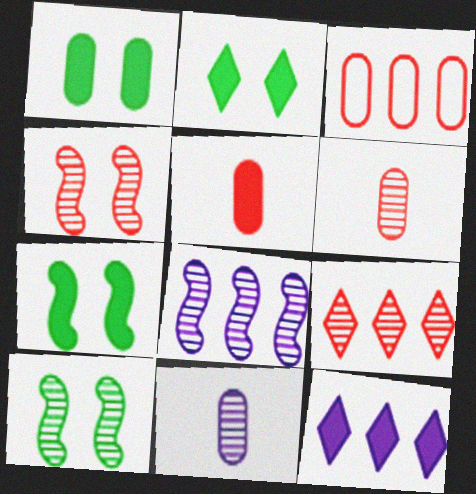[[1, 2, 7], 
[1, 3, 11], 
[4, 6, 9], 
[5, 7, 12], 
[9, 10, 11]]